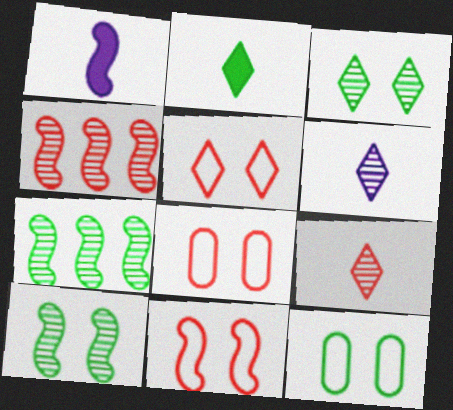[[1, 7, 11], 
[2, 7, 12], 
[5, 8, 11]]